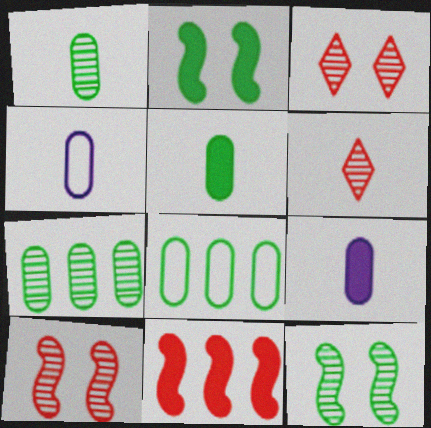[]